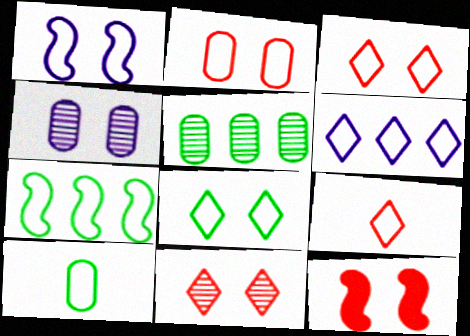[[1, 2, 8], 
[2, 11, 12], 
[4, 8, 12], 
[6, 8, 9], 
[7, 8, 10]]